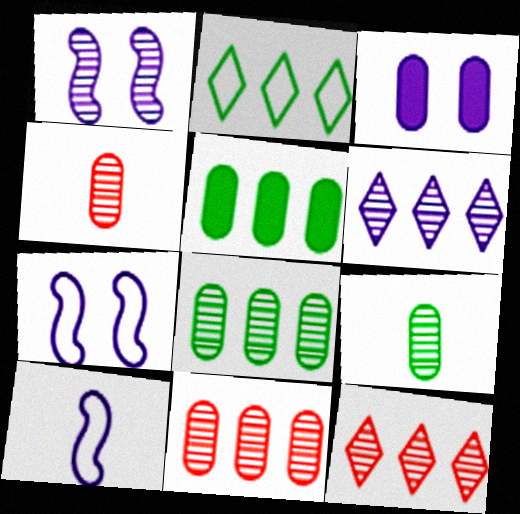[[1, 9, 12], 
[3, 6, 10]]